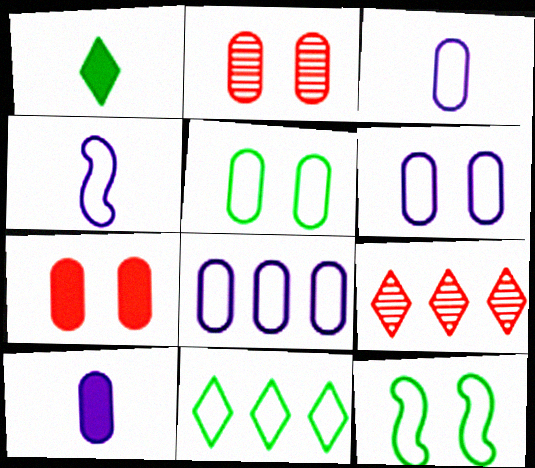[[3, 6, 8], 
[9, 10, 12]]